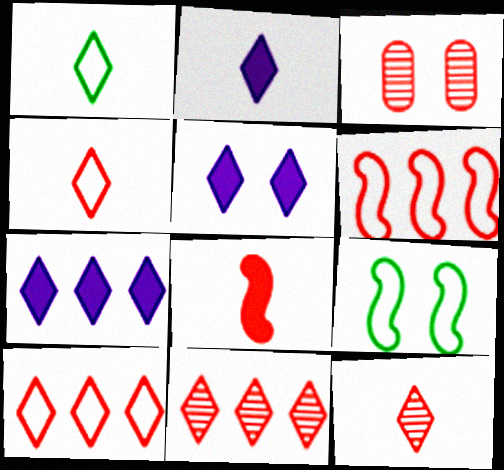[[1, 2, 12], 
[1, 5, 11], 
[2, 5, 7], 
[3, 5, 9], 
[3, 8, 10]]